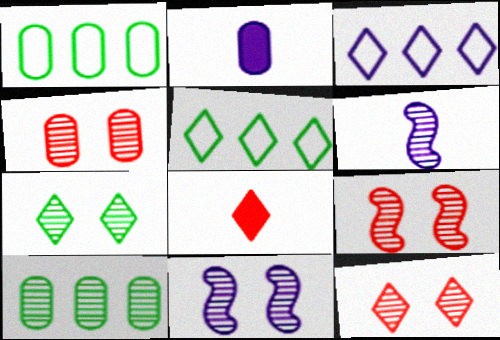[[1, 2, 4], 
[1, 8, 11], 
[2, 3, 11], 
[2, 5, 9], 
[3, 7, 8], 
[4, 7, 11], 
[4, 9, 12], 
[6, 10, 12]]